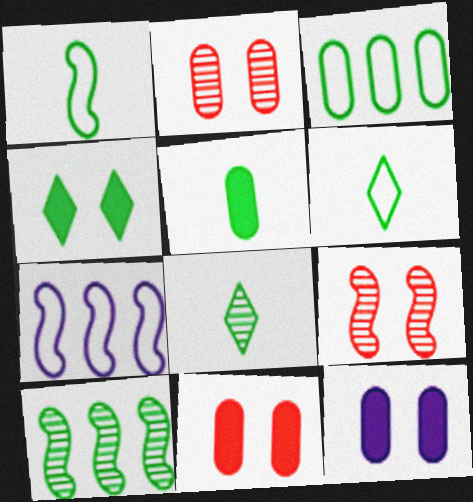[[1, 5, 8], 
[7, 8, 11]]